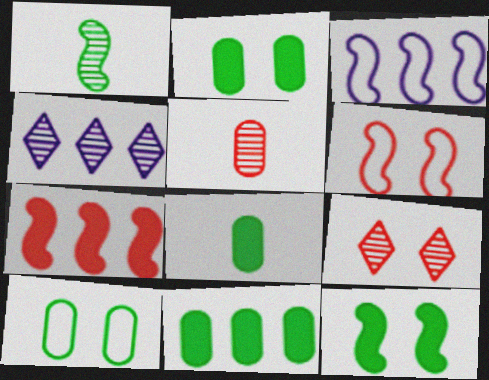[[2, 8, 11], 
[3, 8, 9], 
[4, 6, 8]]